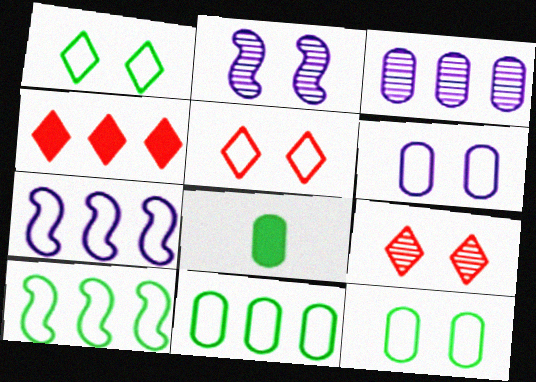[[3, 4, 10], 
[7, 8, 9]]